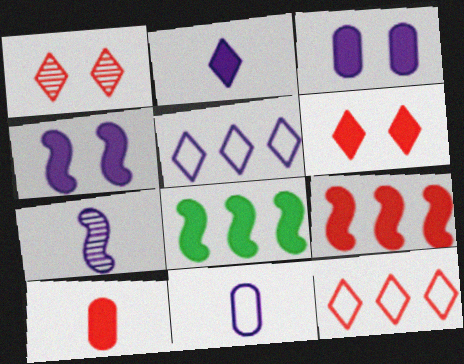[[1, 8, 11], 
[2, 7, 11], 
[3, 5, 7], 
[6, 9, 10]]